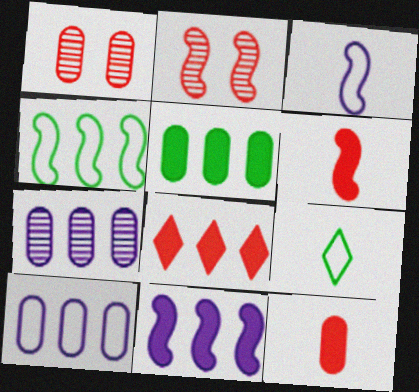[[1, 9, 11], 
[4, 7, 8], 
[5, 8, 11]]